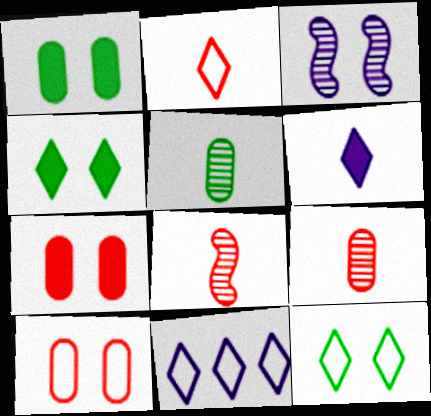[[1, 8, 11], 
[2, 11, 12], 
[3, 4, 10], 
[3, 7, 12]]